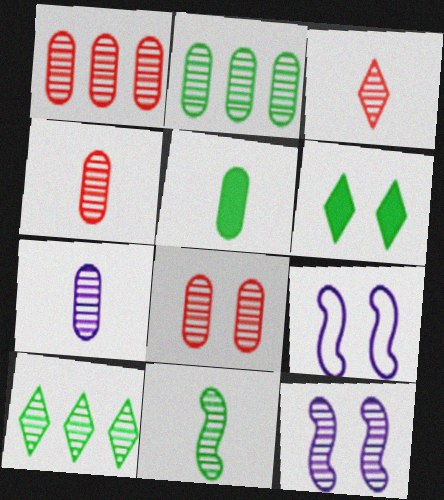[[1, 4, 8], 
[2, 3, 12], 
[2, 7, 8], 
[3, 7, 11], 
[4, 10, 12], 
[6, 8, 9]]